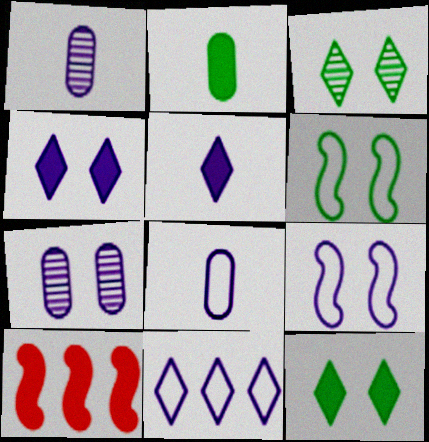[[2, 4, 10], 
[3, 8, 10], 
[4, 7, 9], 
[8, 9, 11]]